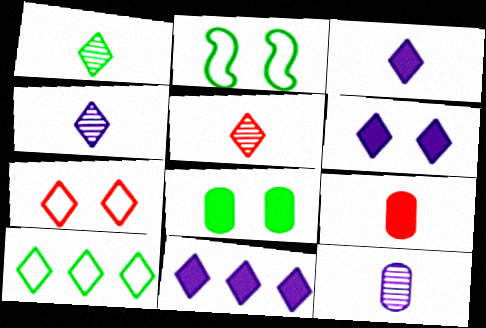[[1, 4, 5], 
[1, 7, 11], 
[3, 6, 11], 
[5, 6, 10]]